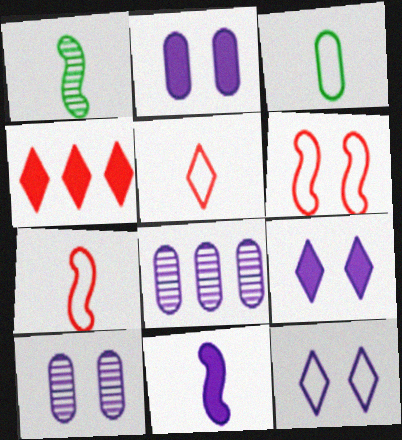[[1, 7, 11], 
[8, 11, 12]]